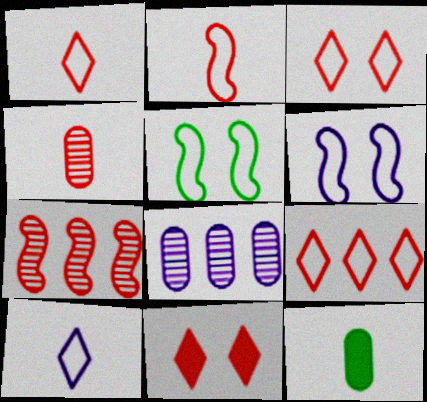[[1, 3, 9]]